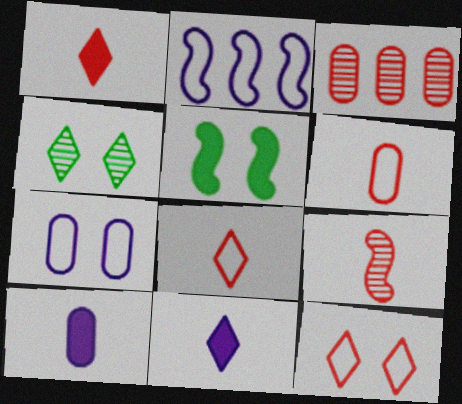[[1, 6, 9], 
[2, 5, 9]]